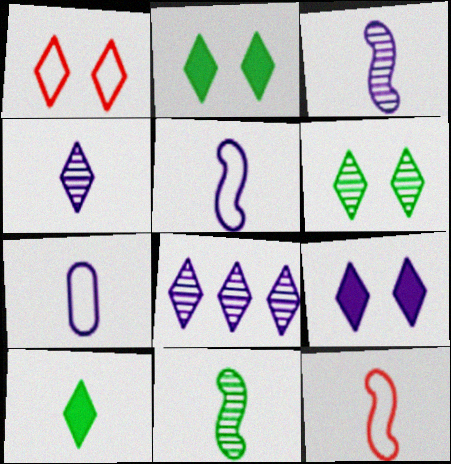[[1, 6, 9], 
[1, 8, 10]]